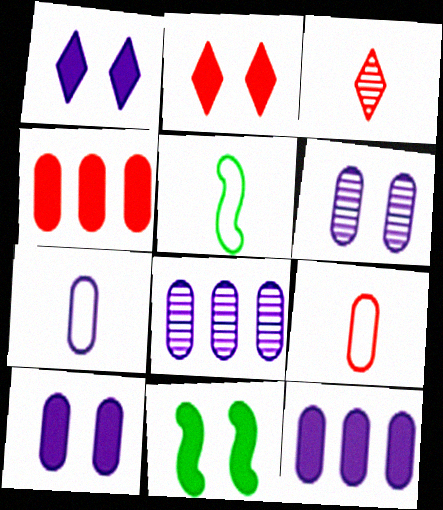[[2, 5, 8], 
[2, 10, 11], 
[6, 7, 12], 
[7, 8, 10]]